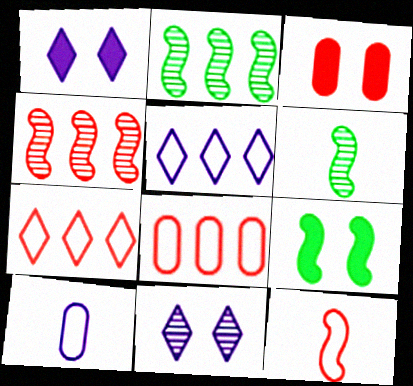[[1, 3, 9], 
[1, 6, 8], 
[3, 5, 6]]